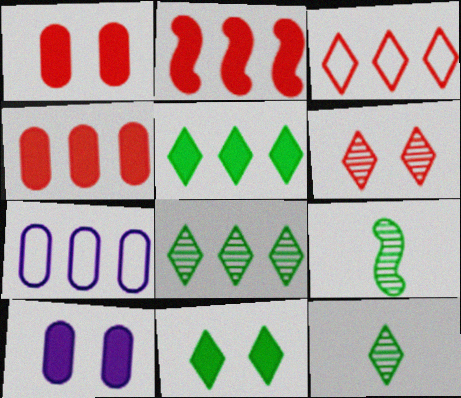[[2, 7, 8], 
[3, 9, 10]]